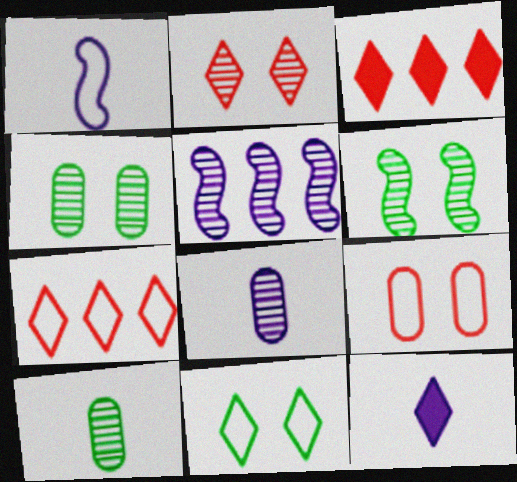[[1, 3, 4], 
[1, 8, 12], 
[2, 5, 10]]